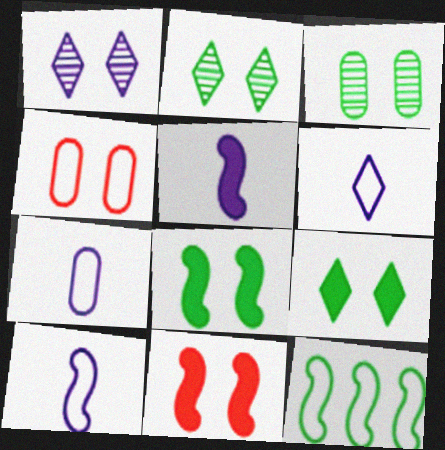[[1, 4, 8], 
[4, 6, 12], 
[6, 7, 10]]